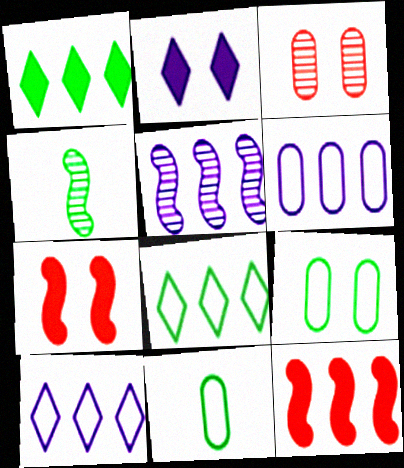[[1, 4, 9]]